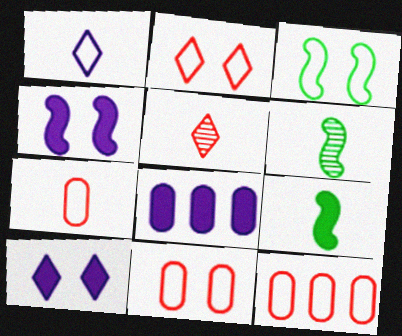[[1, 3, 12], 
[2, 6, 8], 
[3, 5, 8], 
[6, 10, 12], 
[7, 11, 12]]